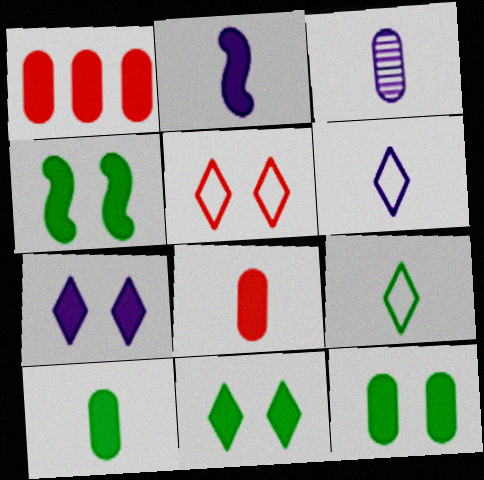[[1, 2, 11], 
[2, 3, 6], 
[4, 11, 12]]